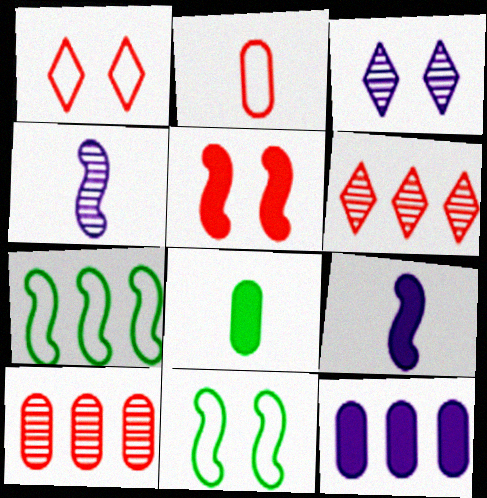[[2, 5, 6], 
[4, 5, 7], 
[6, 7, 12]]